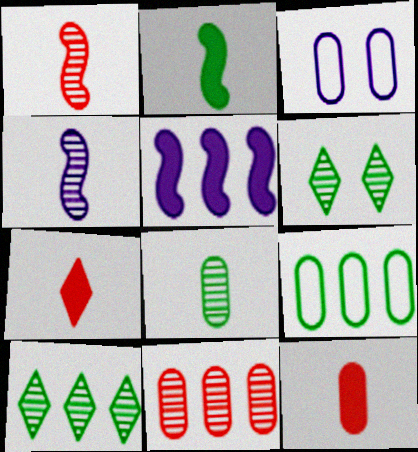[[2, 6, 9], 
[4, 6, 11]]